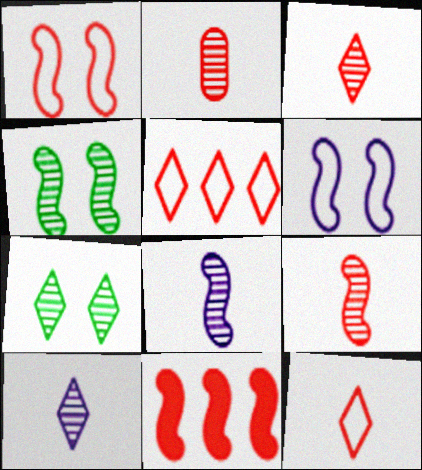[[1, 9, 11], 
[2, 3, 9]]